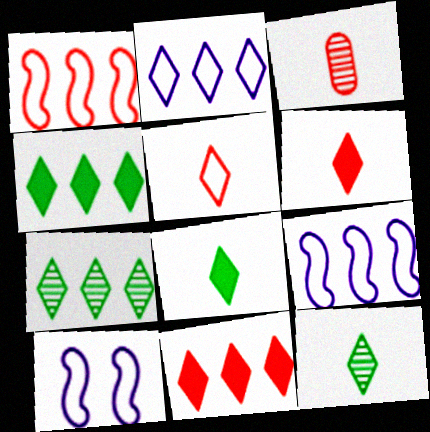[[2, 7, 11], 
[3, 4, 10]]